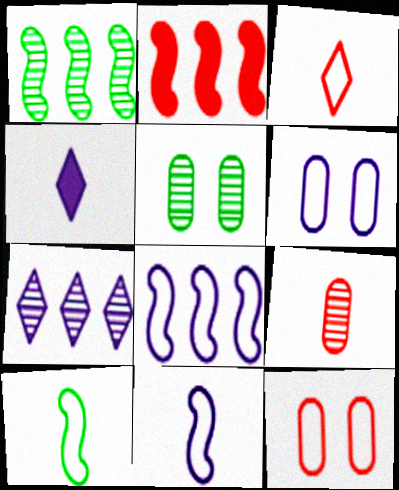[[1, 2, 8], 
[1, 4, 12], 
[4, 9, 10]]